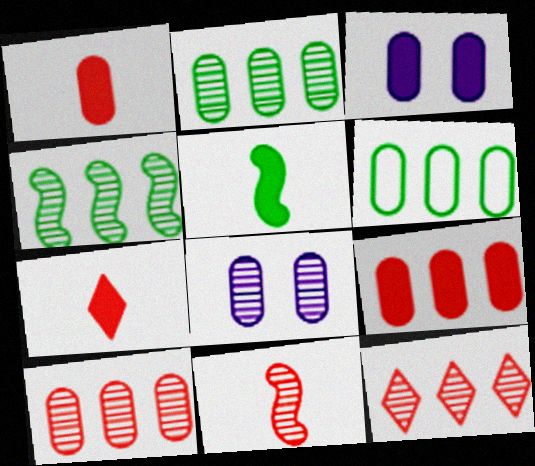[[1, 6, 8]]